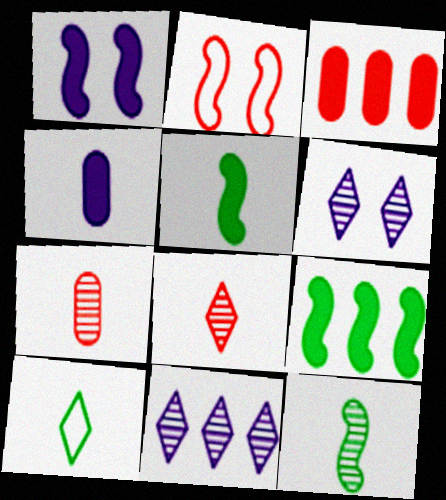[[2, 3, 8]]